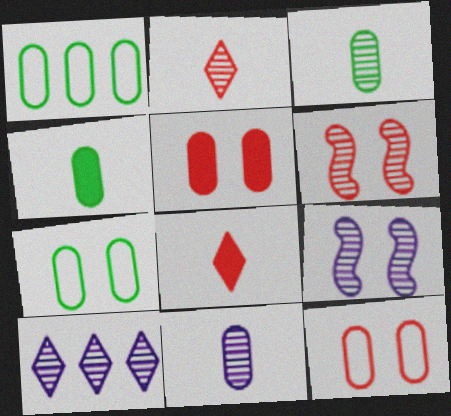[[1, 5, 11], 
[1, 8, 9], 
[3, 6, 10], 
[9, 10, 11]]